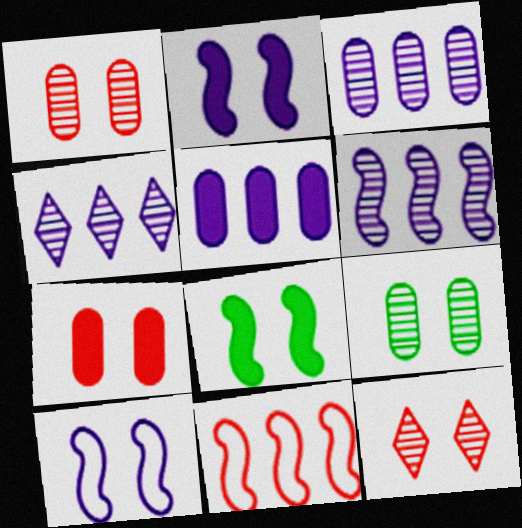[[3, 4, 6]]